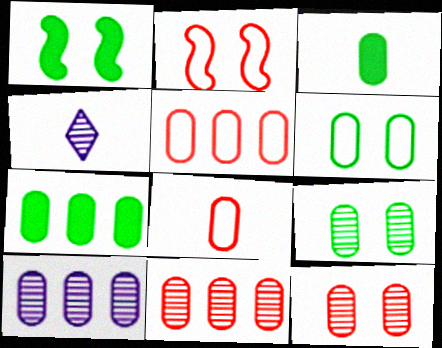[[1, 4, 5], 
[2, 4, 7], 
[5, 7, 10]]